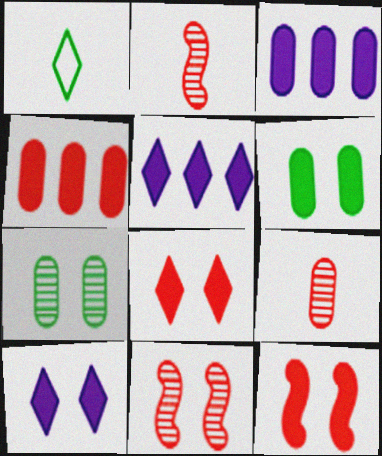[[1, 3, 11], 
[6, 10, 12]]